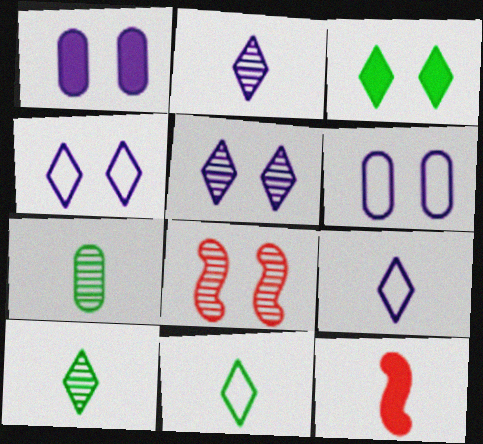[[3, 6, 8], 
[7, 9, 12]]